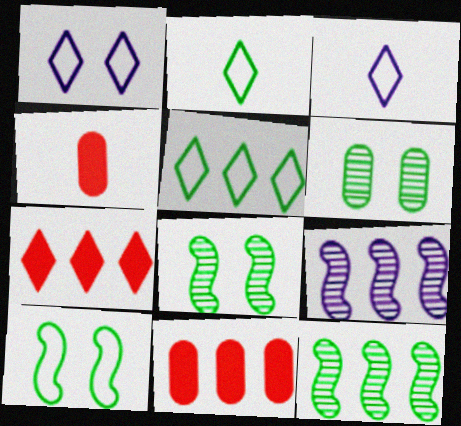[[1, 4, 12], 
[3, 8, 11], 
[5, 9, 11]]